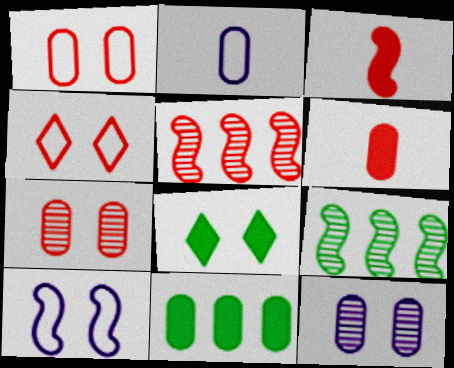[[2, 5, 8], 
[2, 7, 11], 
[3, 9, 10], 
[4, 5, 6], 
[7, 8, 10]]